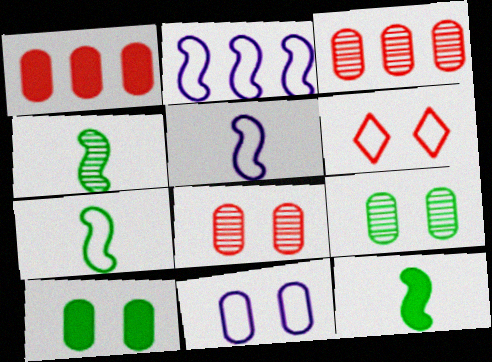[[4, 7, 12], 
[8, 10, 11]]